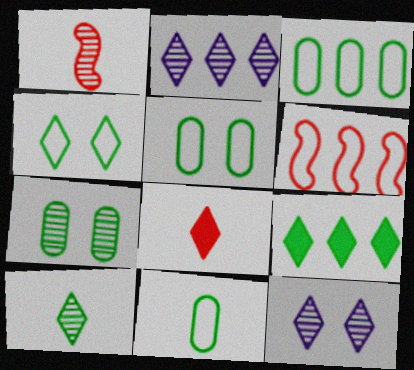[[1, 2, 7], 
[2, 4, 8], 
[3, 5, 11], 
[4, 9, 10]]